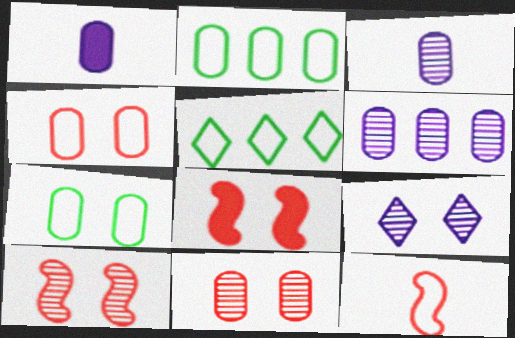[[1, 2, 11], 
[1, 5, 10], 
[3, 5, 8], 
[7, 8, 9]]